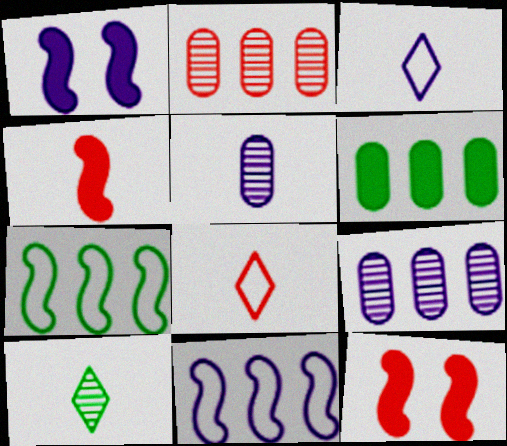[[1, 3, 9], 
[2, 8, 12]]